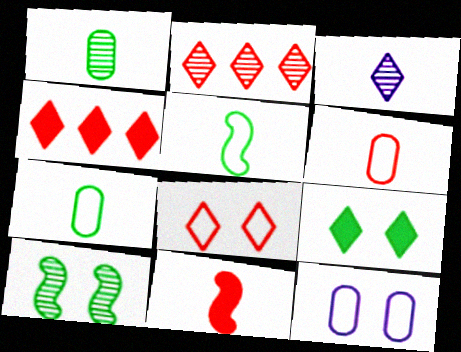[[3, 7, 11]]